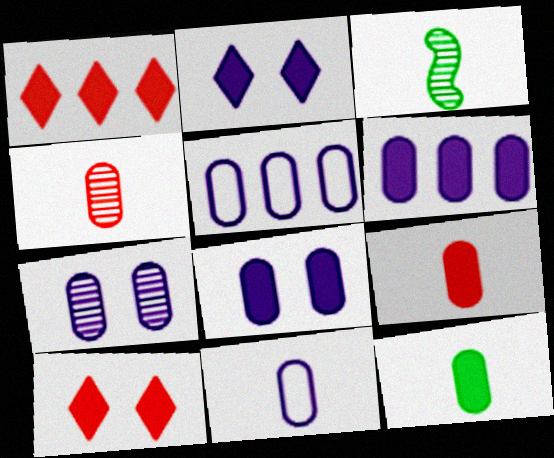[[3, 5, 10], 
[4, 11, 12], 
[6, 7, 11]]